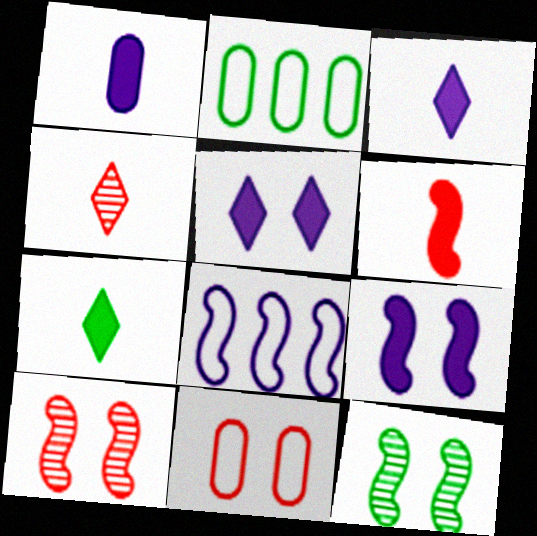[[1, 6, 7], 
[2, 3, 10], 
[2, 4, 9], 
[2, 7, 12], 
[5, 11, 12], 
[6, 8, 12]]